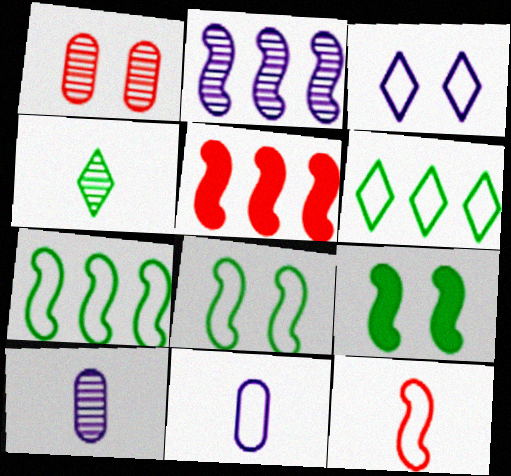[[1, 2, 4], 
[1, 3, 9], 
[2, 5, 7], 
[2, 9, 12]]